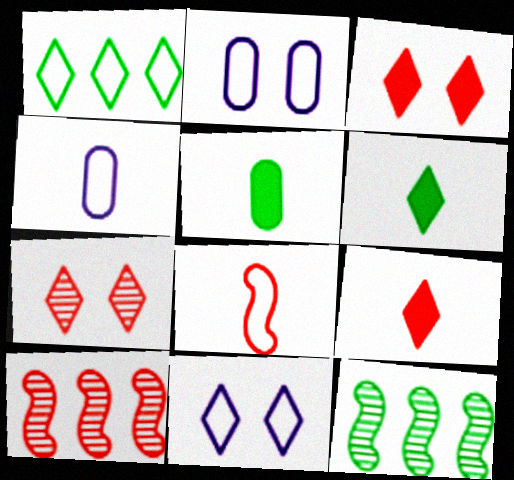[[1, 2, 8], 
[2, 6, 10], 
[2, 9, 12], 
[3, 4, 12], 
[5, 10, 11]]